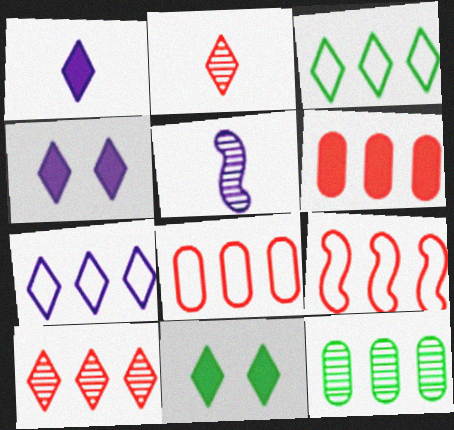[[2, 3, 4], 
[2, 7, 11], 
[5, 8, 11], 
[6, 9, 10]]